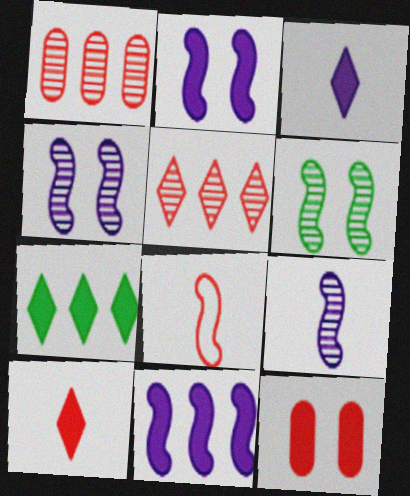[[5, 8, 12], 
[6, 8, 11]]